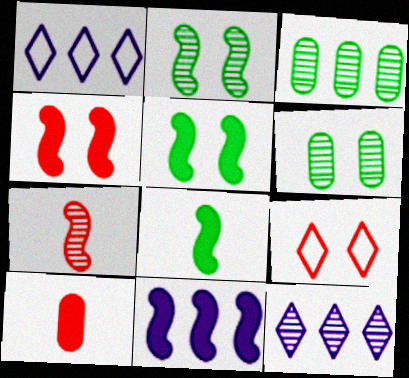[[1, 2, 10], 
[4, 8, 11], 
[6, 7, 12]]